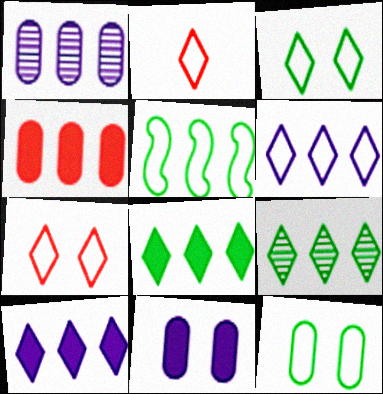[[2, 3, 6]]